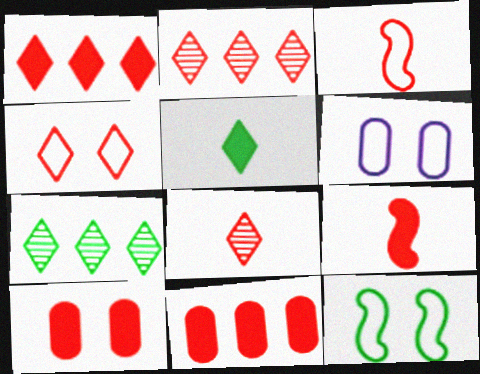[[1, 4, 8], 
[1, 9, 10], 
[2, 3, 10], 
[4, 6, 12], 
[6, 7, 9]]